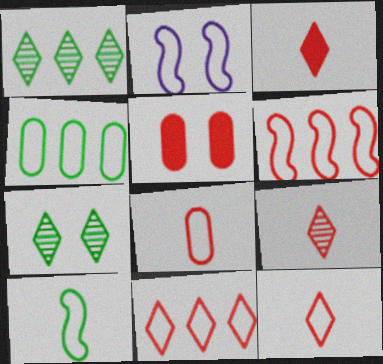[[2, 4, 12], 
[2, 5, 7], 
[2, 6, 10], 
[3, 9, 12], 
[5, 6, 9]]